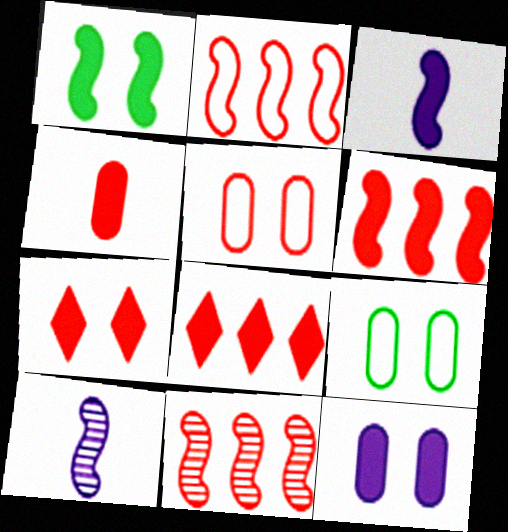[[1, 2, 10], 
[1, 3, 6], 
[1, 7, 12], 
[2, 6, 11], 
[4, 6, 7], 
[8, 9, 10]]